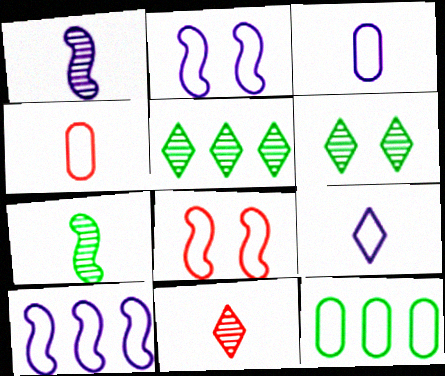[[8, 9, 12]]